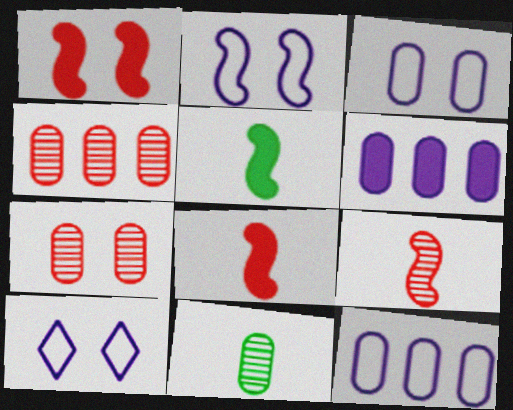[[2, 3, 10], 
[4, 5, 10]]